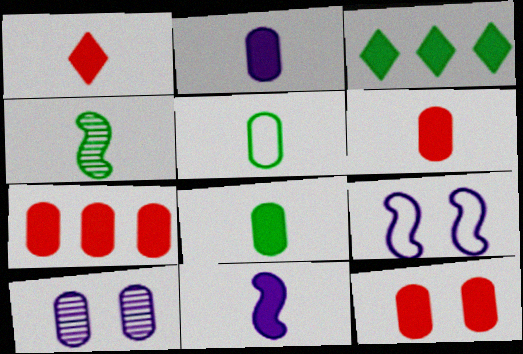[[1, 8, 11], 
[2, 6, 8], 
[3, 11, 12], 
[5, 7, 10], 
[6, 7, 12]]